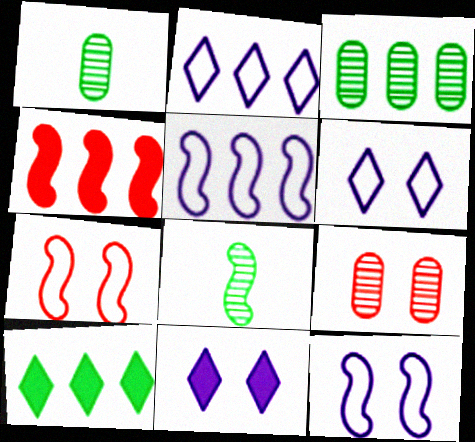[[1, 4, 6], 
[2, 3, 4], 
[4, 8, 12]]